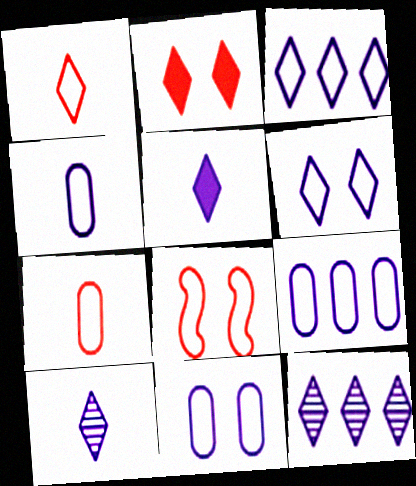[[4, 9, 11], 
[5, 6, 12]]